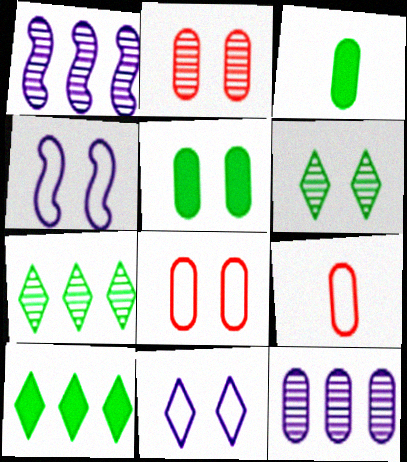[[3, 8, 12], 
[5, 9, 12]]